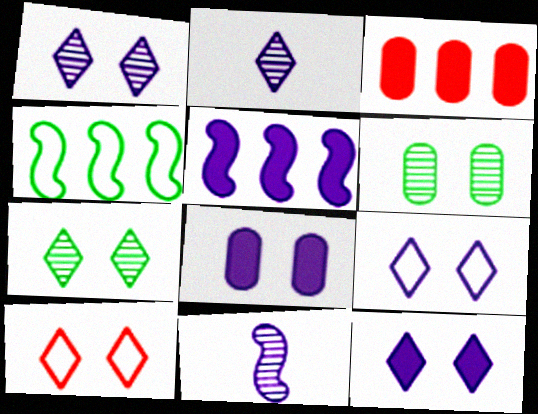[[1, 9, 12], 
[7, 10, 12]]